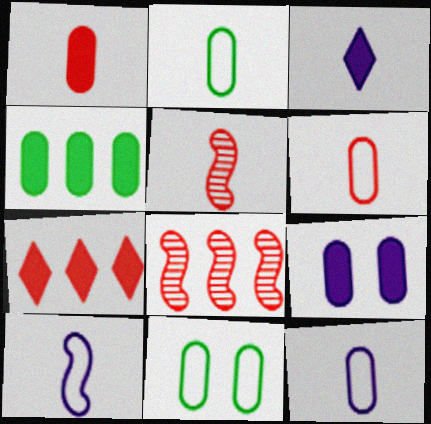[[1, 4, 9], 
[2, 3, 5], 
[2, 6, 12], 
[3, 8, 11]]